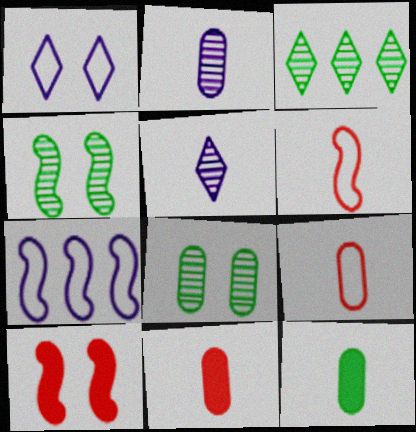[[1, 8, 10], 
[2, 9, 12], 
[5, 6, 12]]